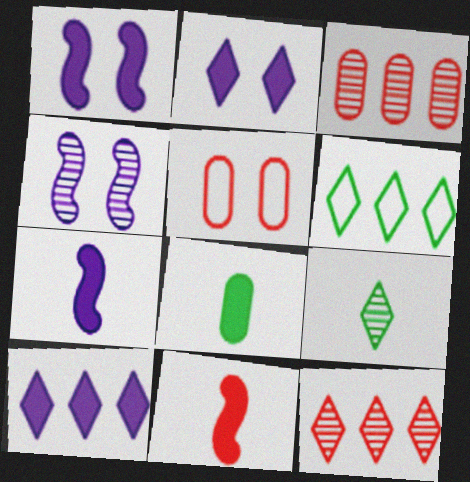[[3, 4, 9], 
[5, 11, 12], 
[6, 10, 12]]